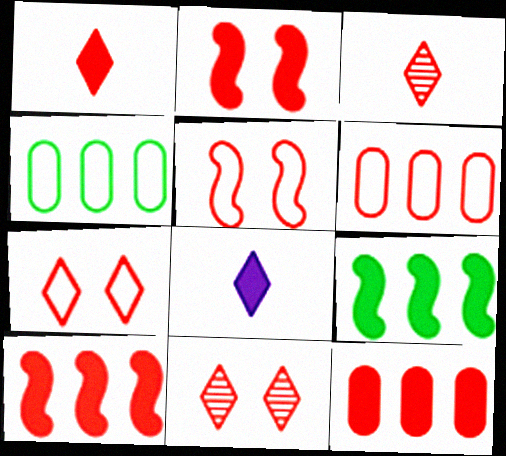[[1, 2, 12], 
[2, 3, 6], 
[3, 5, 12]]